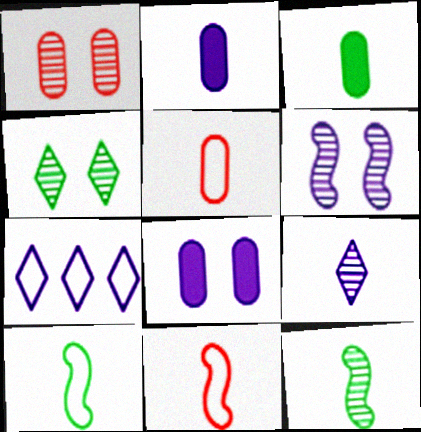[[1, 4, 6], 
[2, 6, 7], 
[3, 9, 11]]